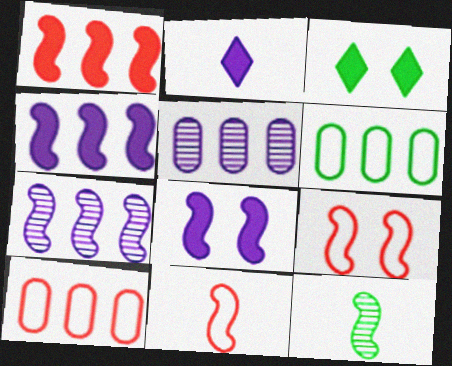[[3, 5, 11], 
[3, 6, 12], 
[4, 9, 12]]